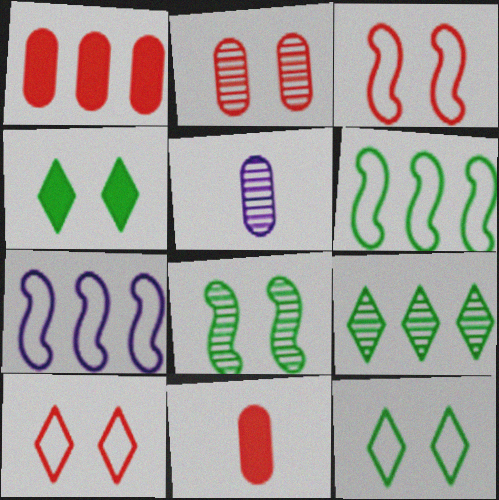[[1, 7, 9]]